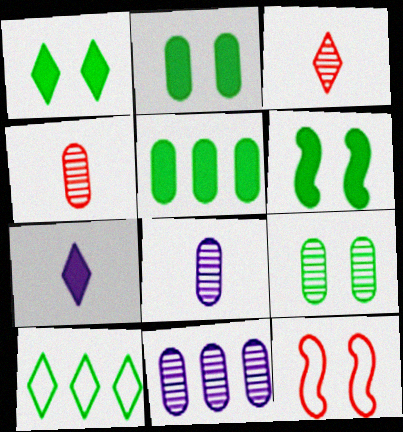[[1, 2, 6], 
[4, 9, 11]]